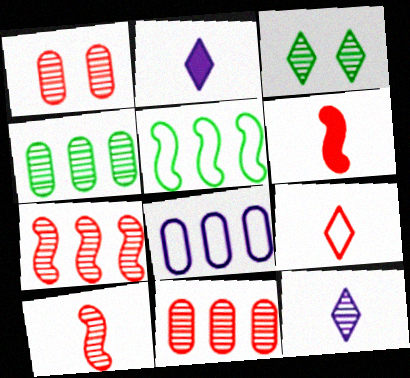[[1, 2, 5], 
[3, 6, 8]]